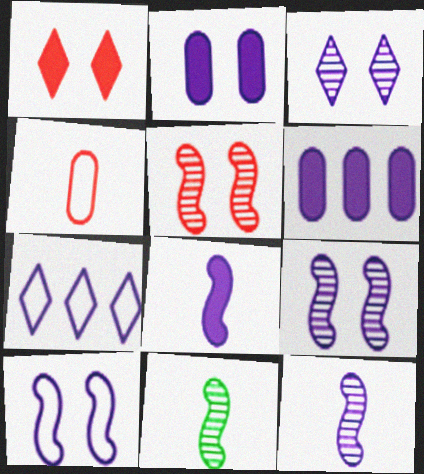[[2, 3, 10], 
[2, 7, 12]]